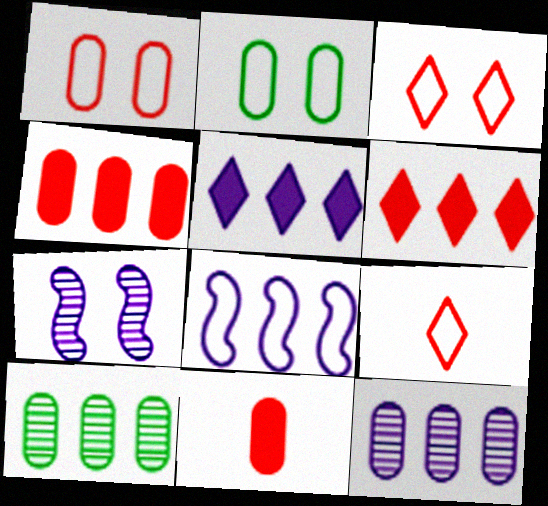[[2, 8, 9], 
[2, 11, 12], 
[5, 8, 12], 
[6, 8, 10]]